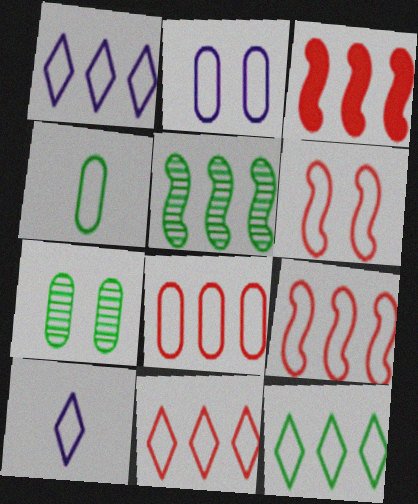[[1, 4, 6], 
[1, 11, 12], 
[2, 4, 8], 
[3, 7, 10], 
[8, 9, 11]]